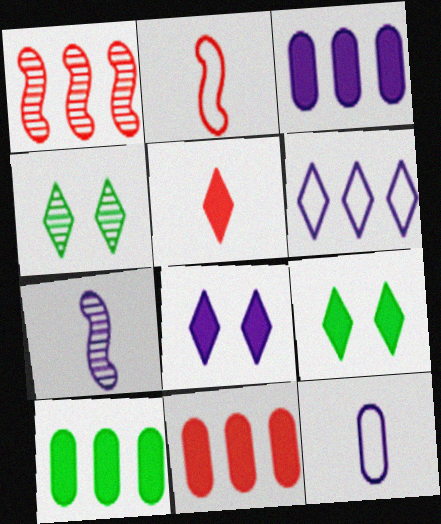[[1, 6, 10], 
[1, 9, 12], 
[2, 3, 4], 
[3, 10, 11], 
[4, 5, 6]]